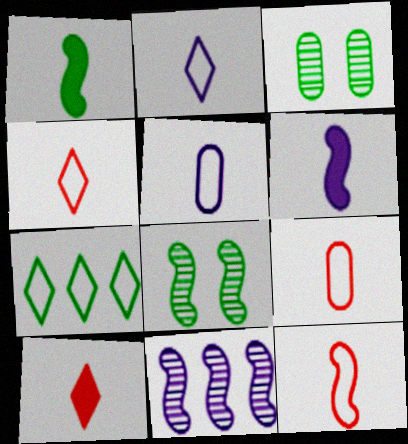[[1, 3, 7], 
[4, 9, 12]]